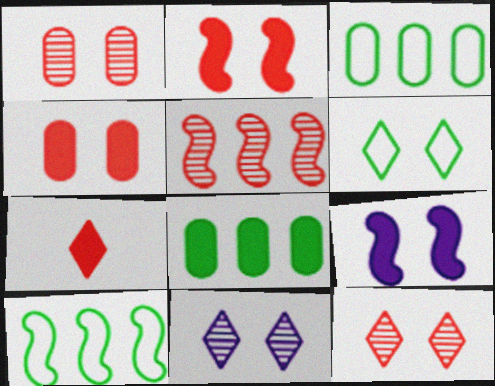[[1, 6, 9], 
[7, 8, 9]]